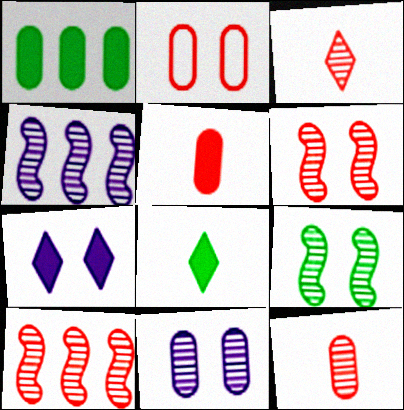[[2, 4, 8], 
[2, 7, 9]]